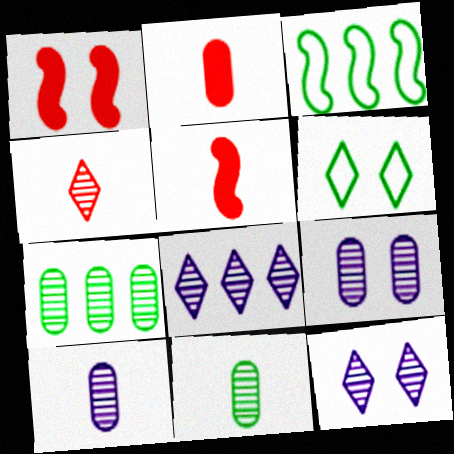[[1, 6, 9], 
[2, 3, 12]]